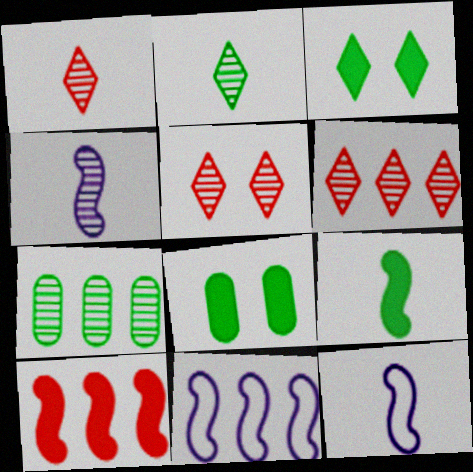[[1, 5, 6], 
[1, 8, 11], 
[4, 5, 7], 
[6, 8, 12]]